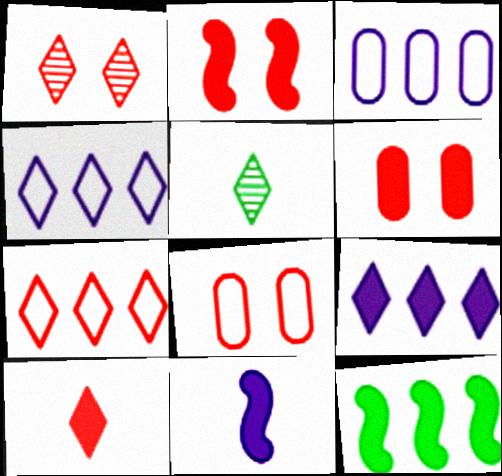[[1, 2, 8], 
[1, 7, 10], 
[2, 3, 5], 
[2, 11, 12]]